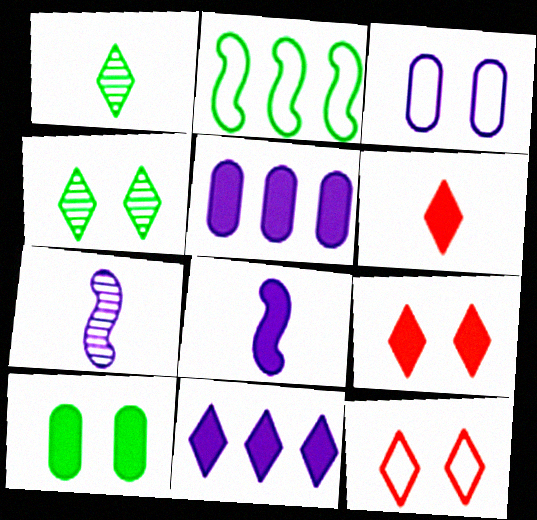[[1, 2, 10], 
[1, 11, 12], 
[3, 7, 11]]